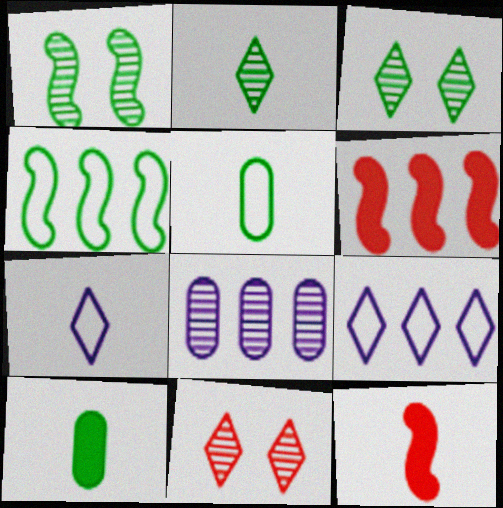[[3, 4, 10]]